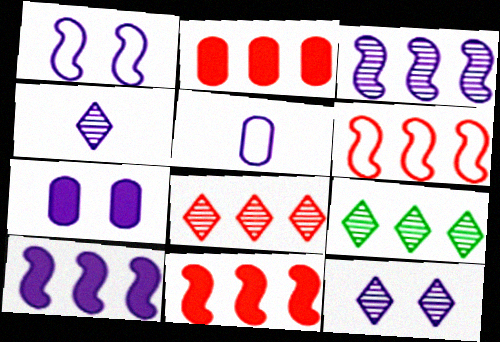[[1, 7, 12], 
[2, 6, 8], 
[5, 10, 12]]